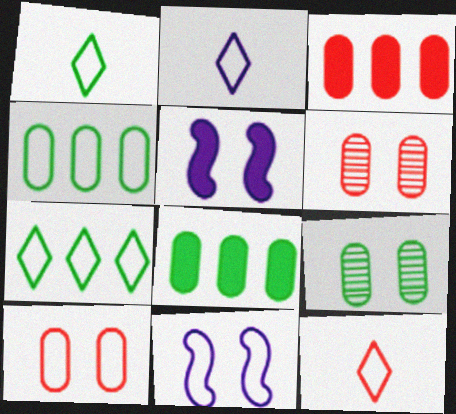[[1, 2, 12], 
[4, 11, 12]]